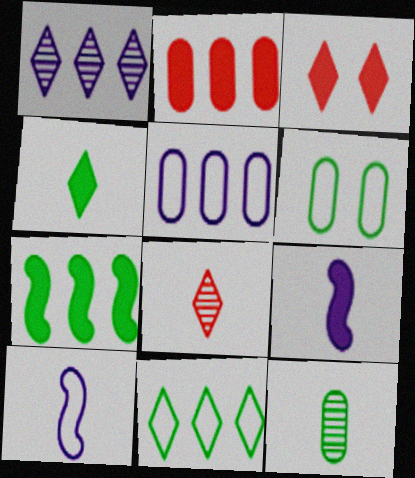[]